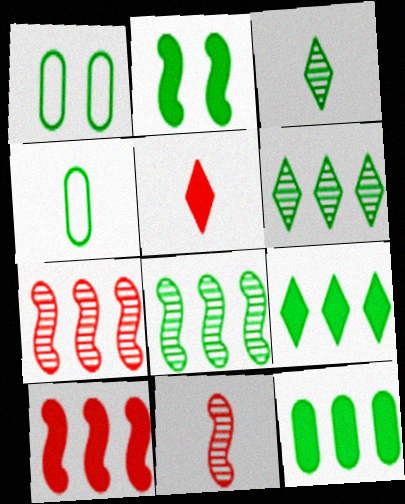[[2, 4, 6]]